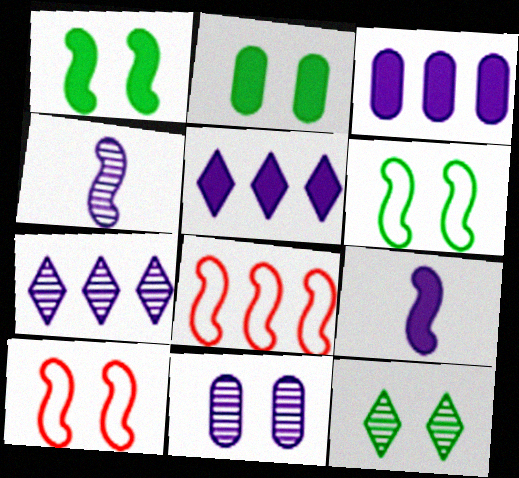[[1, 4, 8], 
[2, 6, 12], 
[4, 7, 11]]